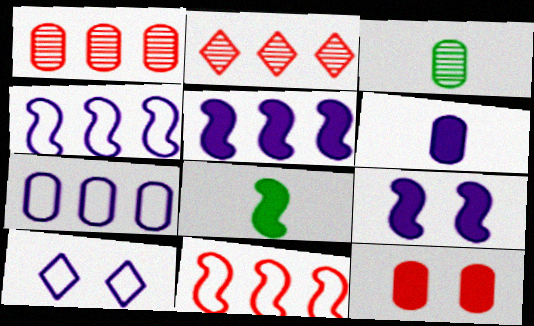[[1, 8, 10], 
[3, 7, 12]]